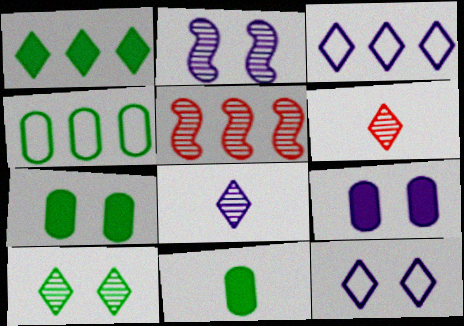[[1, 6, 12], 
[2, 9, 12], 
[5, 11, 12]]